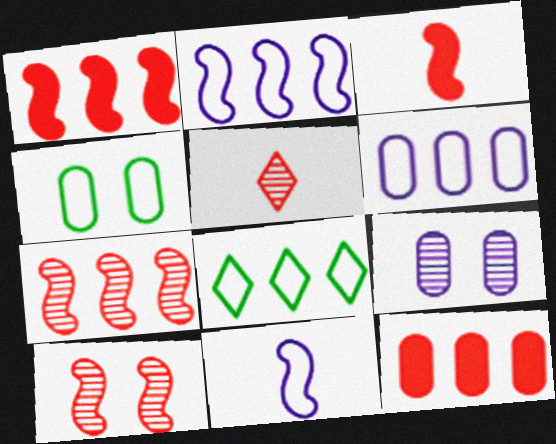[[3, 8, 9]]